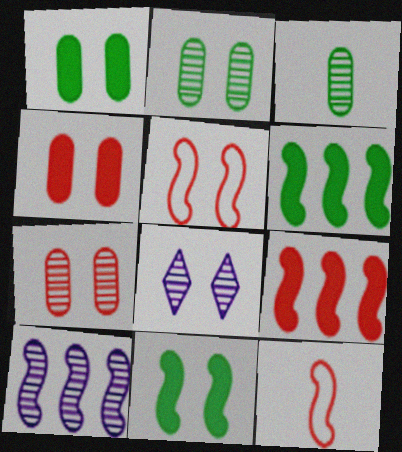[[1, 5, 8], 
[10, 11, 12]]